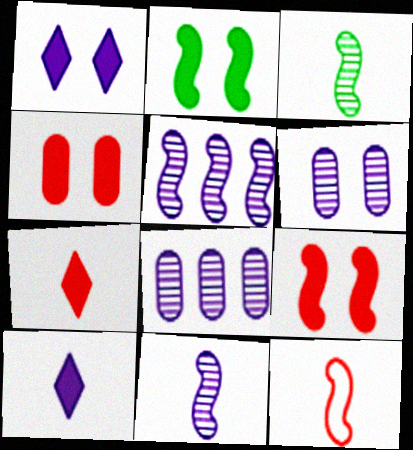[[1, 2, 4], 
[2, 5, 12]]